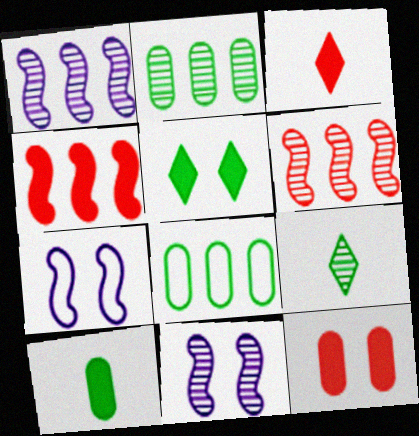[[2, 3, 7], 
[3, 4, 12], 
[3, 8, 11]]